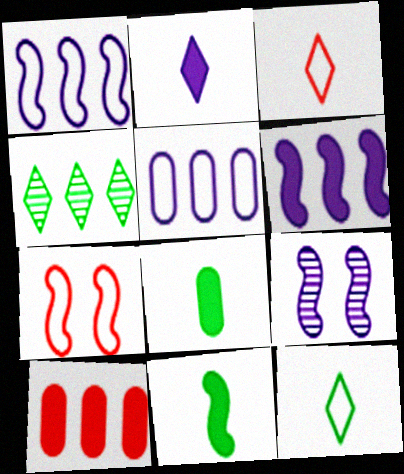[[1, 4, 10], 
[2, 5, 9], 
[5, 7, 12], 
[9, 10, 12]]